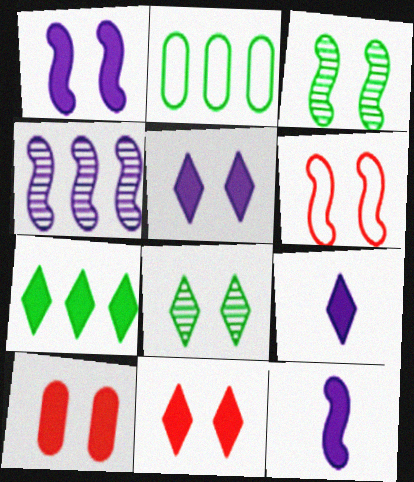[[1, 3, 6], 
[7, 9, 11], 
[7, 10, 12]]